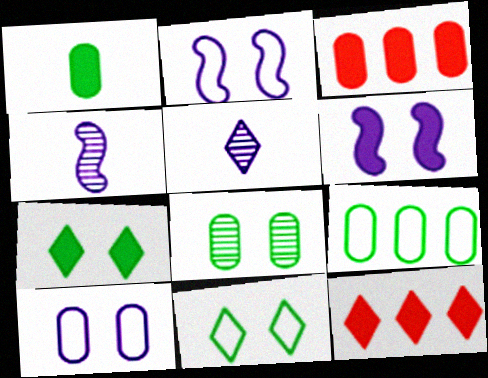[[1, 6, 12], 
[1, 8, 9], 
[3, 4, 11], 
[5, 11, 12]]